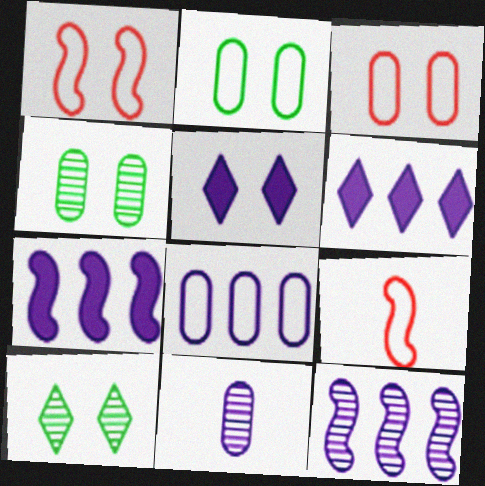[[1, 4, 5], 
[4, 6, 9], 
[6, 8, 12]]